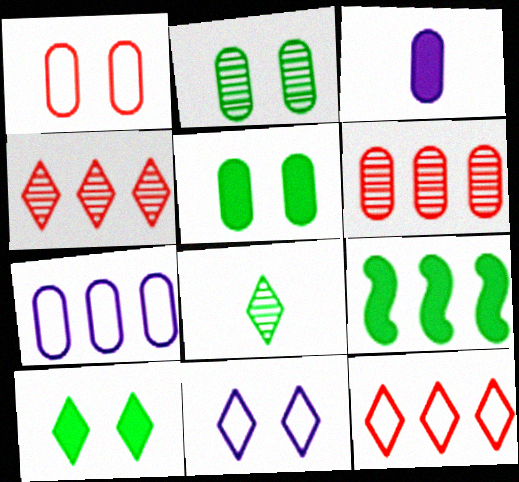[[4, 7, 9]]